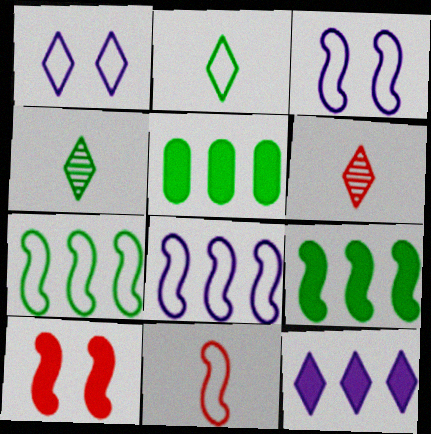[[3, 5, 6], 
[3, 7, 11]]